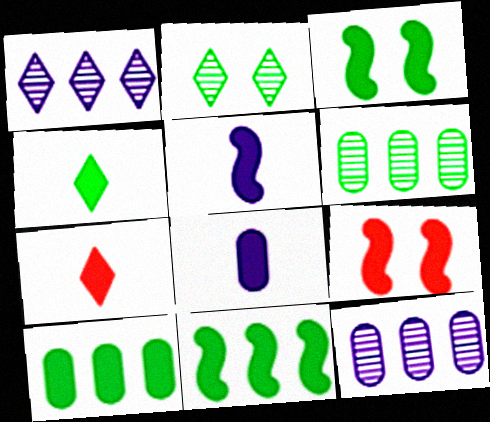[[3, 4, 10], 
[5, 9, 11]]